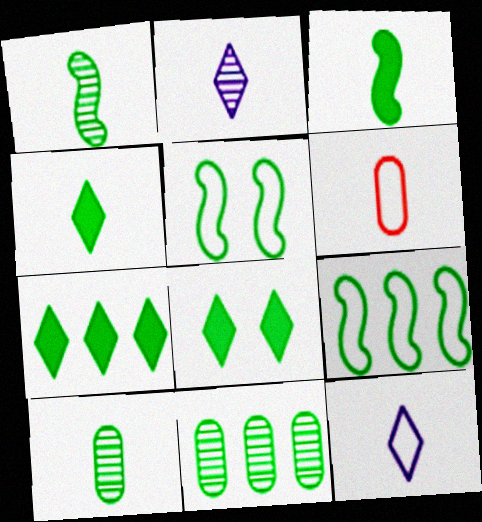[[2, 3, 6], 
[4, 5, 11], 
[4, 7, 8], 
[5, 7, 10], 
[7, 9, 11], 
[8, 9, 10]]